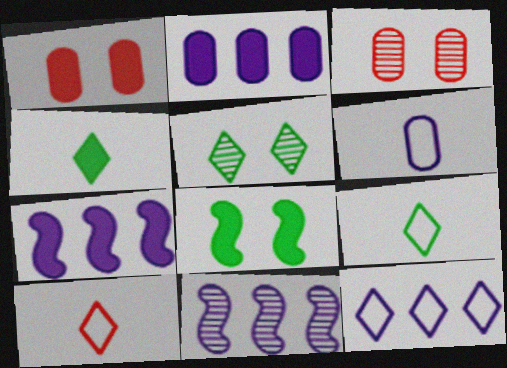[[1, 4, 7], 
[1, 9, 11], 
[2, 11, 12], 
[3, 7, 9]]